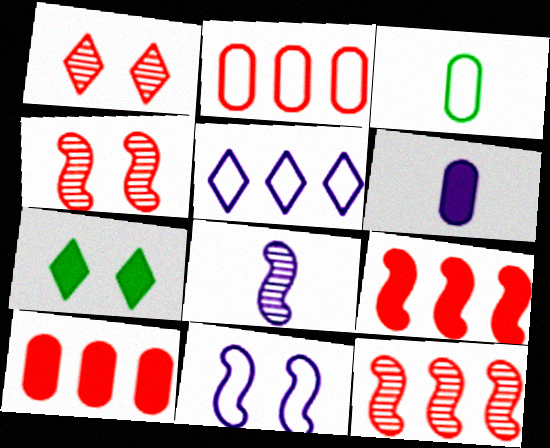[[2, 7, 8], 
[6, 7, 9]]